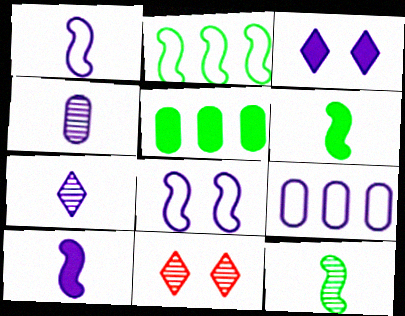[[1, 5, 11], 
[6, 9, 11]]